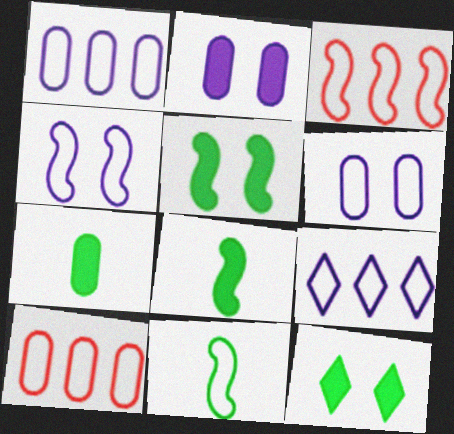[[3, 4, 11]]